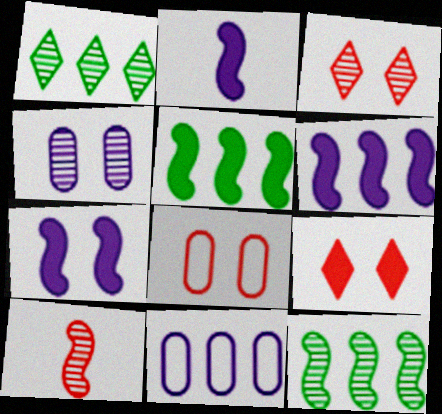[[1, 2, 8], 
[1, 4, 10], 
[2, 6, 7]]